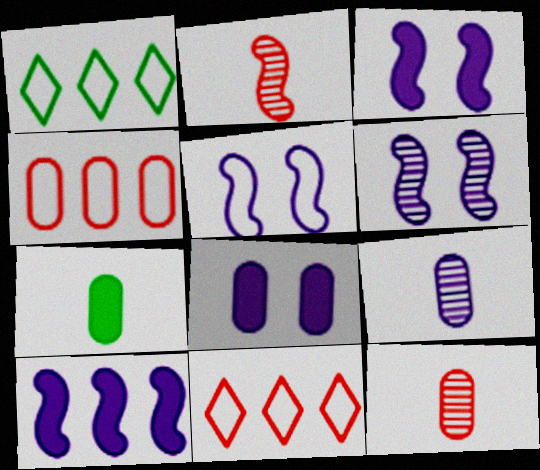[[1, 2, 8], 
[1, 3, 12], 
[3, 5, 6], 
[6, 7, 11]]